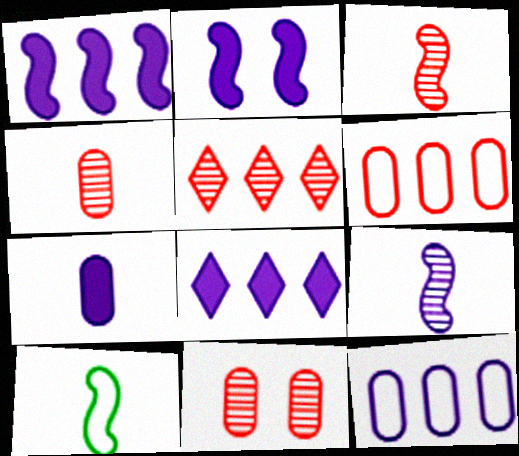[[2, 7, 8], 
[3, 5, 11], 
[8, 10, 11]]